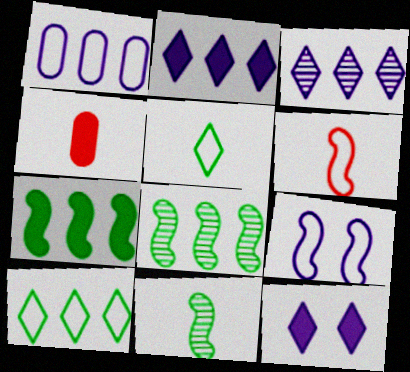[[4, 7, 12]]